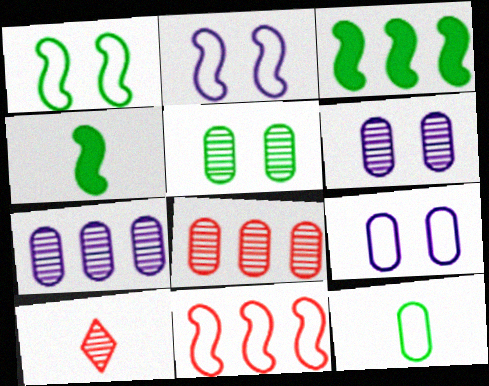[[3, 9, 10]]